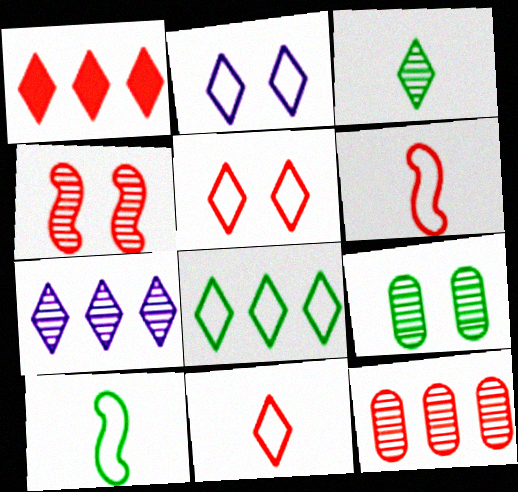[[1, 2, 3], 
[1, 7, 8], 
[2, 8, 11]]